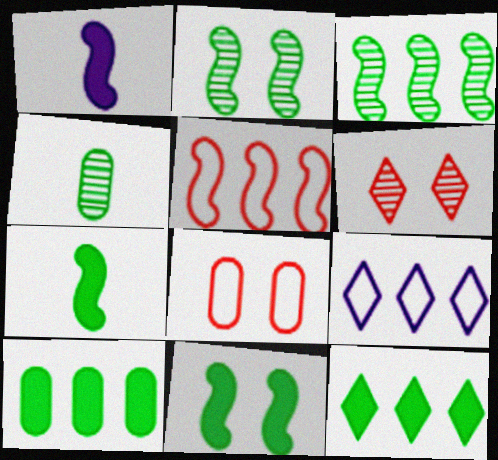[[1, 2, 5]]